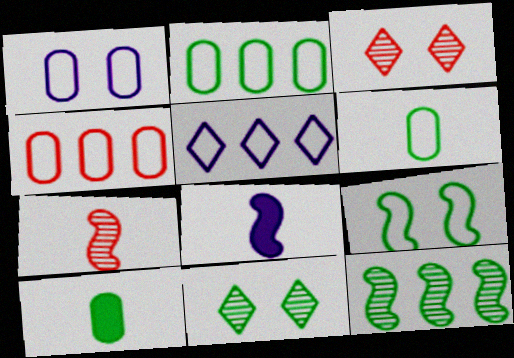[[1, 4, 6], 
[2, 3, 8], 
[4, 8, 11]]